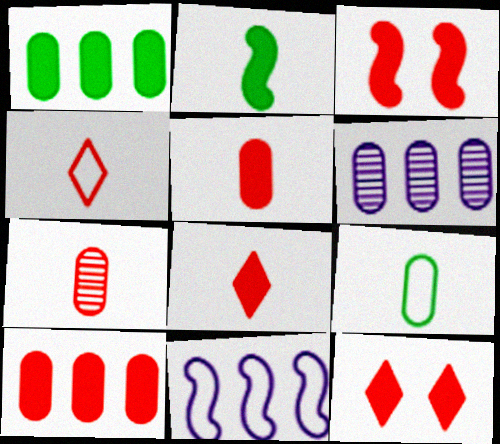[[3, 8, 10]]